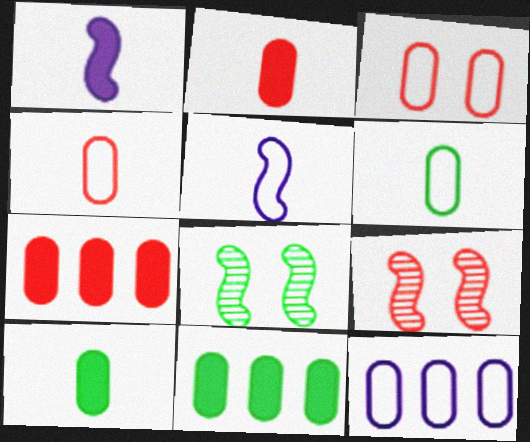[[3, 6, 12]]